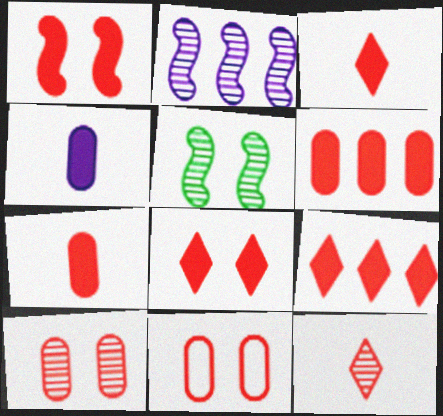[[1, 3, 6], 
[1, 7, 9], 
[3, 8, 9]]